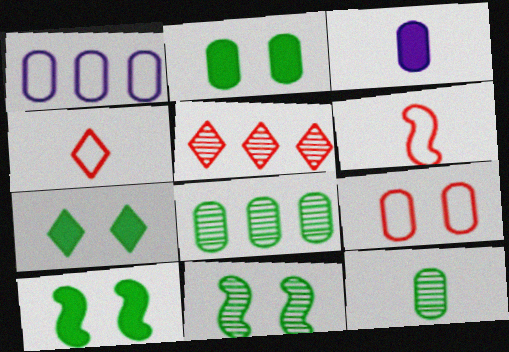[[2, 7, 10], 
[3, 8, 9]]